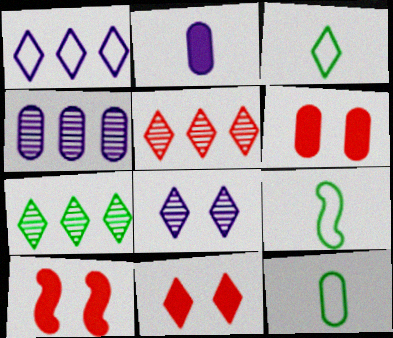[[3, 4, 10], 
[3, 9, 12], 
[4, 6, 12], 
[4, 9, 11], 
[6, 10, 11]]